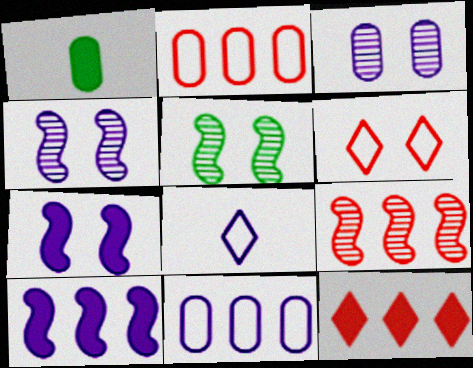[[1, 2, 3], 
[1, 7, 12], 
[2, 9, 12], 
[3, 8, 10]]